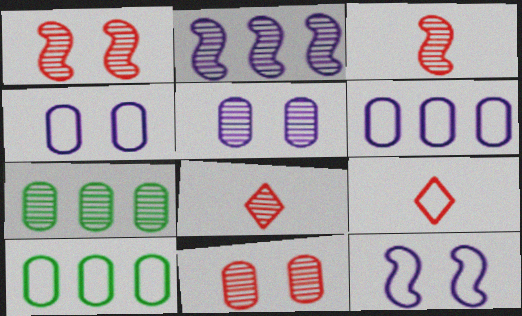[[9, 10, 12]]